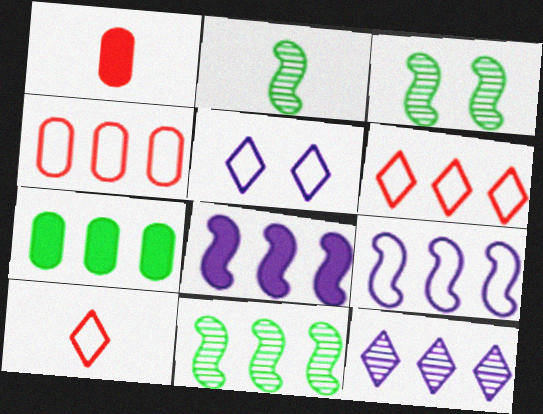[[1, 5, 11], 
[2, 3, 11]]